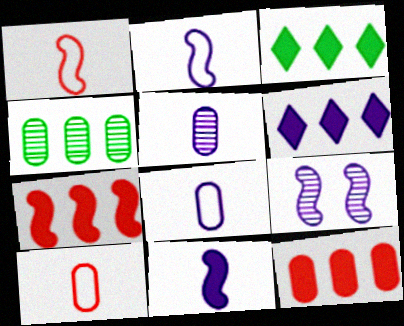[[3, 9, 10], 
[6, 8, 9]]